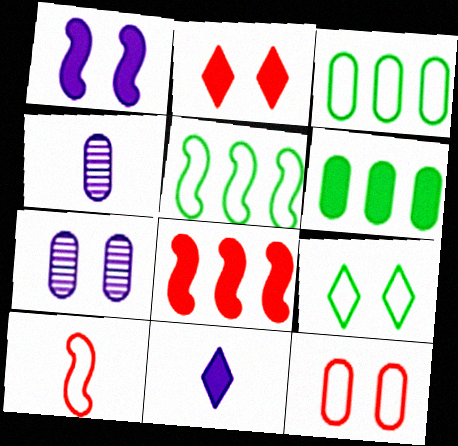[[2, 4, 5], 
[4, 6, 12], 
[4, 8, 9]]